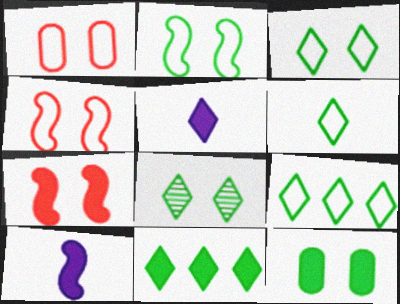[[2, 8, 12], 
[3, 6, 9], 
[6, 8, 11]]